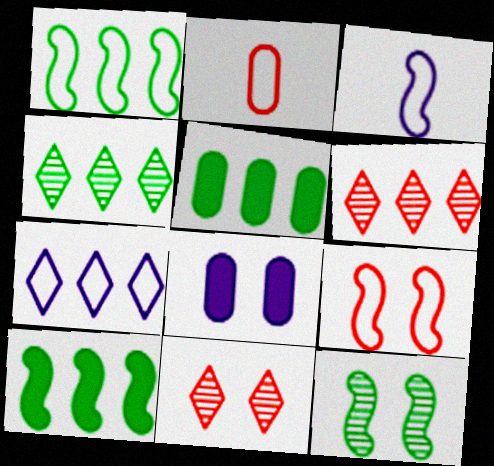[[1, 3, 9], 
[1, 4, 5], 
[3, 5, 11]]